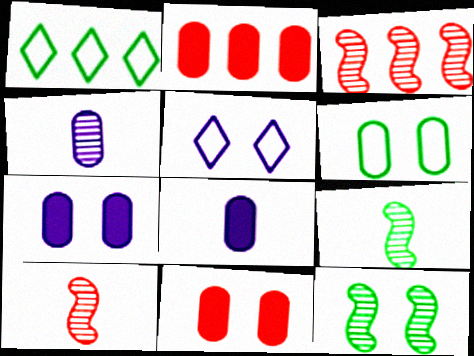[[1, 7, 10], 
[2, 4, 6], 
[2, 5, 9], 
[5, 11, 12]]